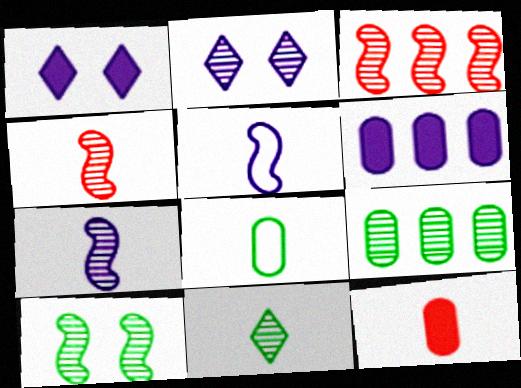[[1, 3, 8], 
[2, 4, 9], 
[2, 5, 6], 
[3, 7, 10], 
[5, 11, 12], 
[9, 10, 11]]